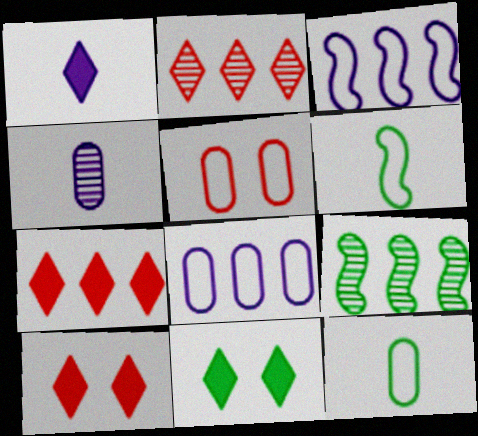[[1, 5, 9], 
[1, 7, 11], 
[5, 8, 12], 
[7, 8, 9], 
[9, 11, 12]]